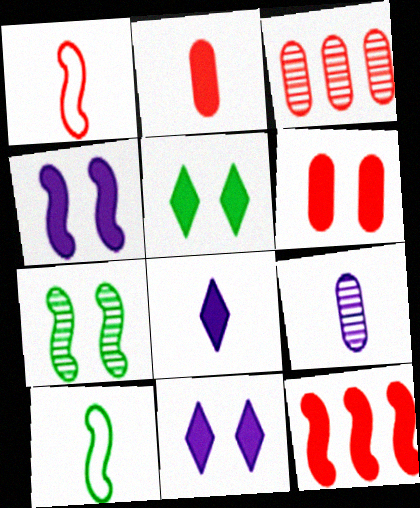[[3, 10, 11], 
[4, 5, 6]]